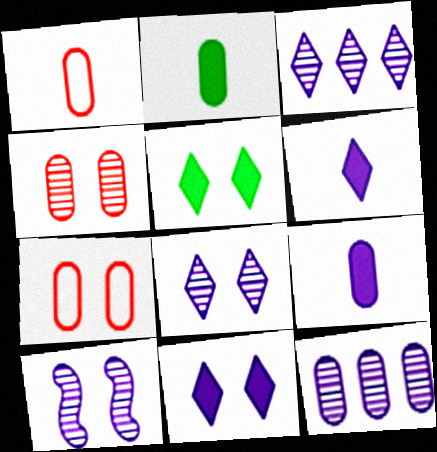[[2, 7, 12], 
[5, 7, 10]]